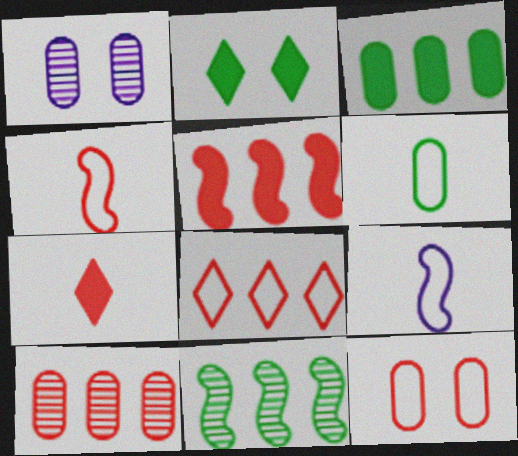[[2, 6, 11], 
[2, 9, 10], 
[4, 8, 12], 
[5, 8, 10]]